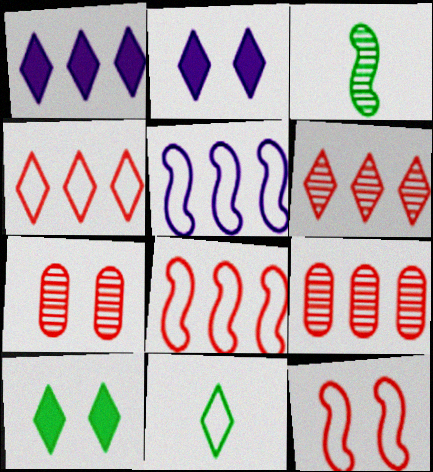[[2, 6, 11]]